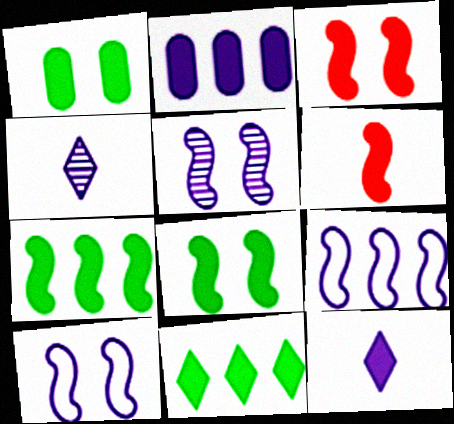[[2, 4, 10]]